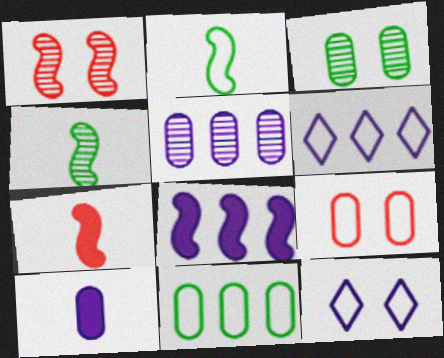[[1, 2, 8], 
[2, 6, 9], 
[3, 6, 7], 
[5, 6, 8]]